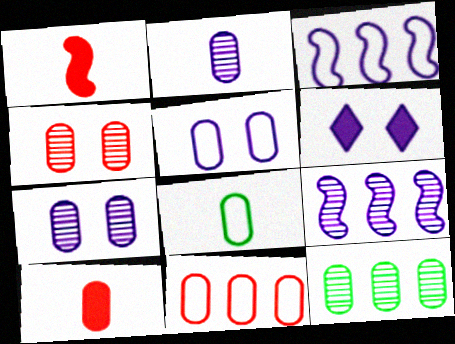[[2, 3, 6], 
[2, 4, 12], 
[2, 8, 10], 
[4, 10, 11], 
[5, 8, 11], 
[5, 10, 12]]